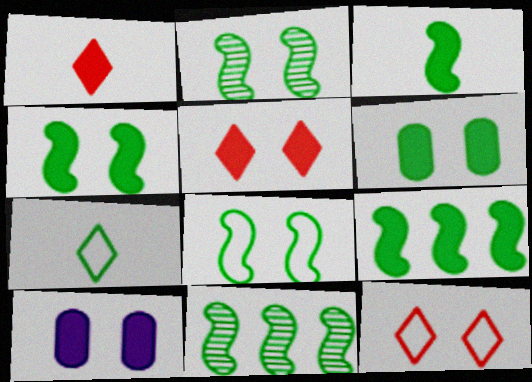[[1, 9, 10], 
[2, 4, 8], 
[2, 10, 12], 
[3, 4, 9], 
[3, 8, 11], 
[4, 5, 10], 
[6, 7, 11]]